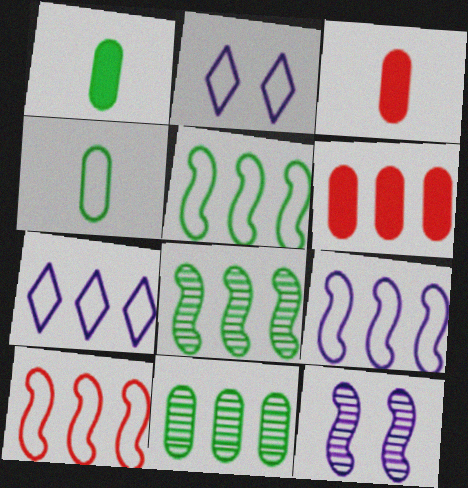[[2, 3, 8], 
[2, 4, 10], 
[5, 9, 10], 
[6, 7, 8]]